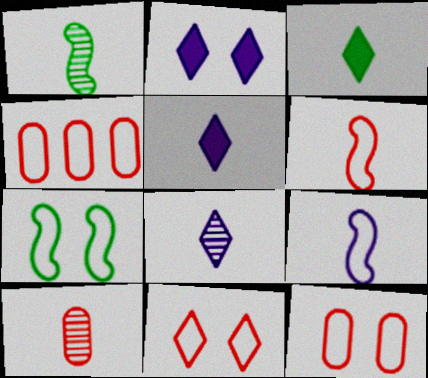[[1, 2, 4], 
[1, 8, 10], 
[3, 9, 10], 
[4, 6, 11]]